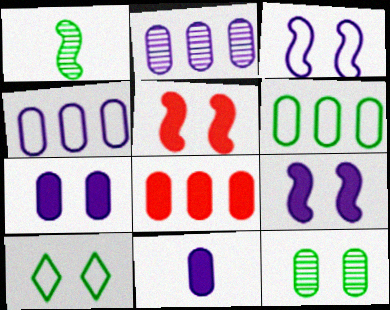[[2, 6, 8]]